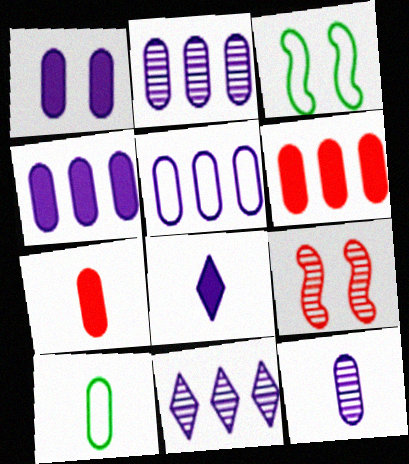[[1, 5, 12], 
[2, 4, 5], 
[3, 7, 11], 
[7, 10, 12]]